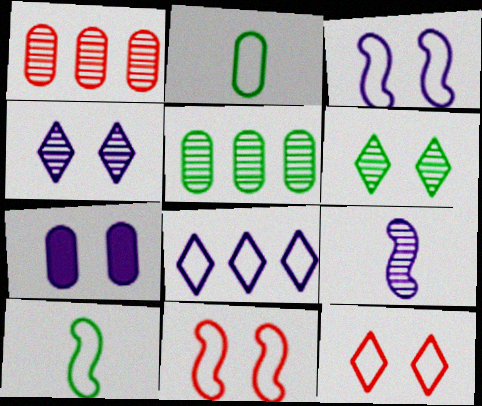[[1, 2, 7], 
[1, 6, 9], 
[2, 8, 11], 
[3, 4, 7], 
[6, 7, 11], 
[7, 8, 9]]